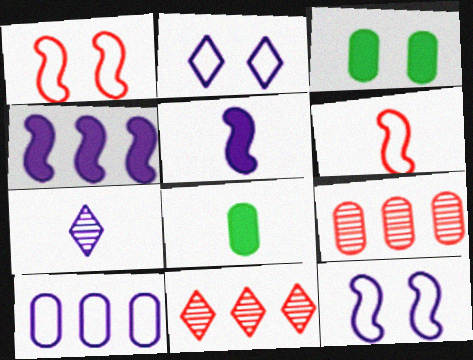[[6, 7, 8], 
[8, 11, 12]]